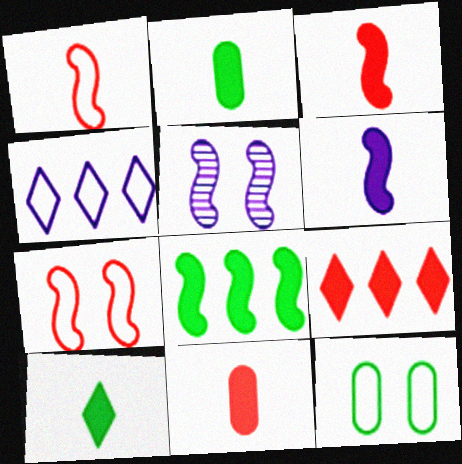[[1, 4, 12], 
[1, 5, 8], 
[6, 10, 11]]